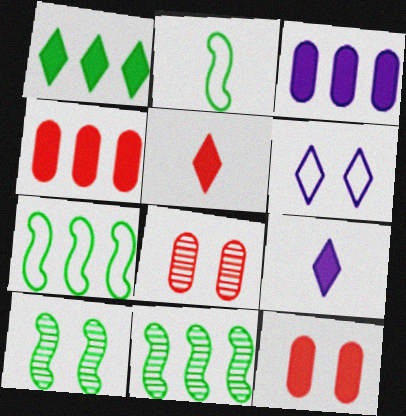[[6, 10, 12], 
[7, 8, 9]]